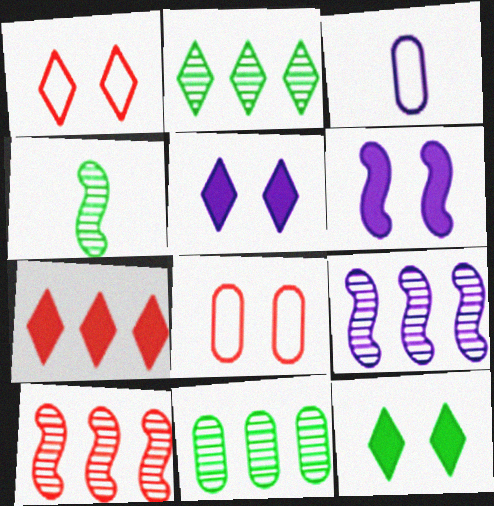[[3, 5, 9], 
[3, 10, 12]]